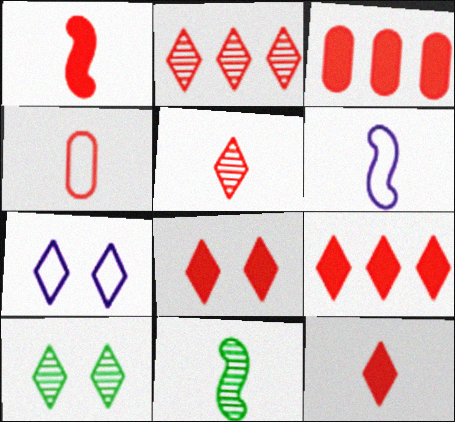[[1, 3, 8], 
[1, 4, 5], 
[1, 6, 11], 
[3, 6, 10], 
[3, 7, 11], 
[7, 8, 10], 
[8, 9, 12]]